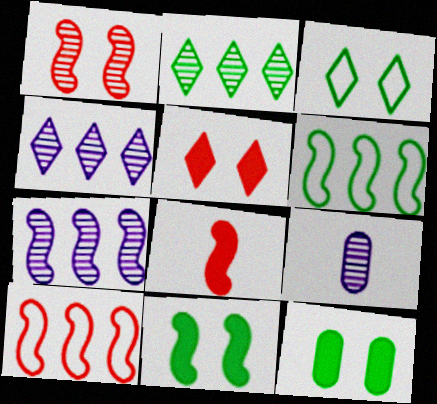[[1, 2, 9], 
[1, 8, 10], 
[5, 6, 9]]